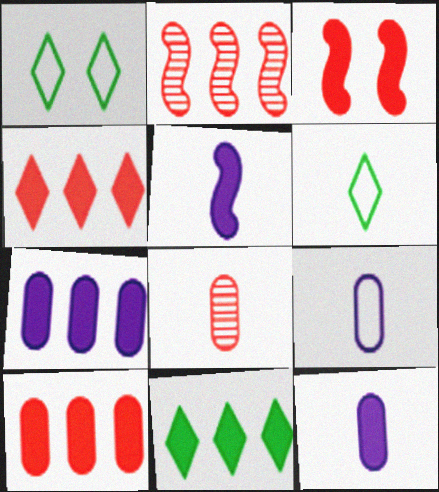[[1, 2, 12], 
[3, 11, 12], 
[5, 6, 8]]